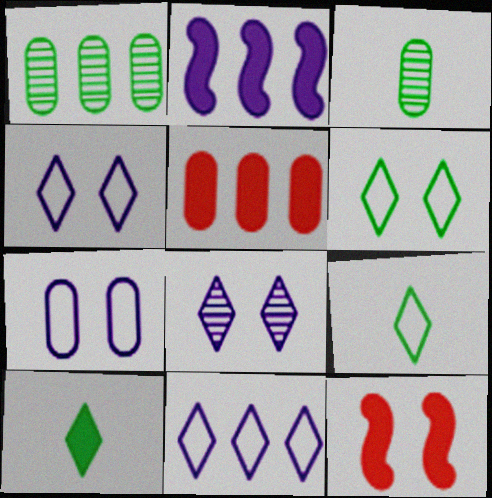[[3, 5, 7], 
[3, 11, 12]]